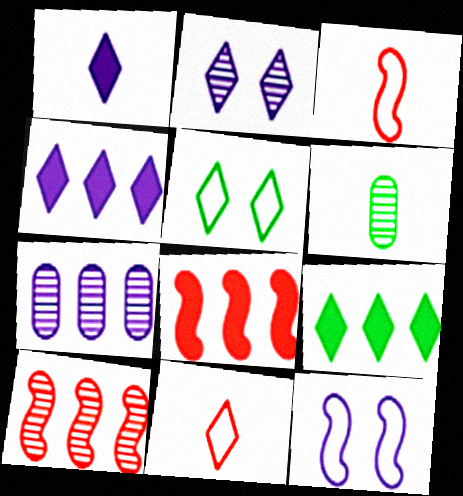[[1, 3, 6], 
[1, 7, 12], 
[2, 6, 10], 
[2, 9, 11]]